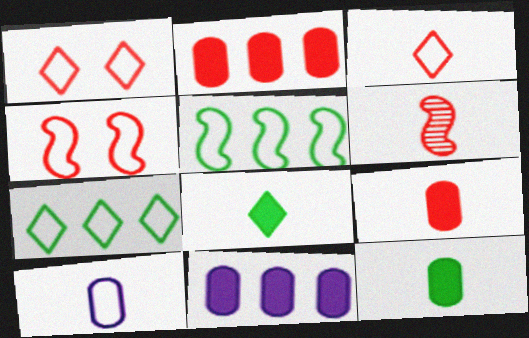[[1, 2, 6], 
[1, 5, 10], 
[3, 6, 9], 
[4, 7, 10], 
[6, 8, 10]]